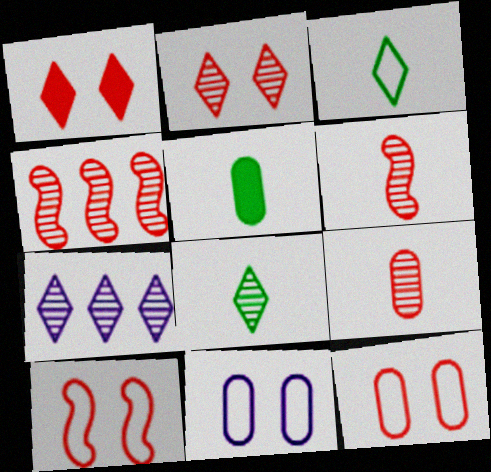[[1, 3, 7], 
[2, 4, 9], 
[2, 7, 8], 
[5, 7, 10]]